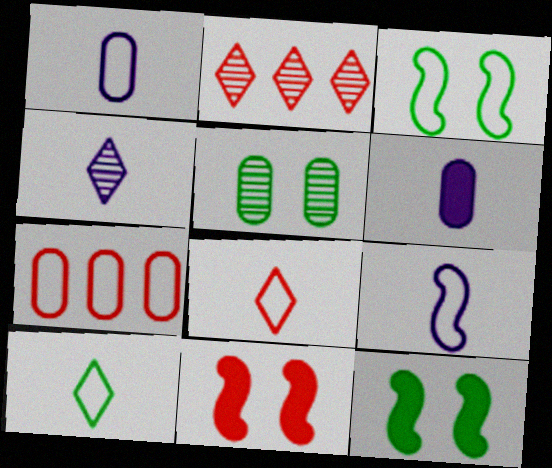[[1, 2, 12], 
[2, 3, 6], 
[4, 6, 9], 
[4, 7, 12], 
[5, 6, 7]]